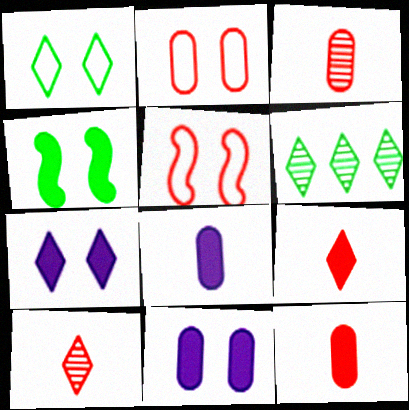[[5, 6, 8]]